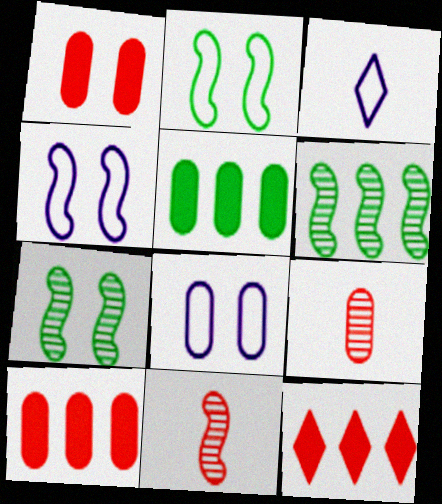[[1, 3, 6], 
[3, 7, 10], 
[5, 8, 9]]